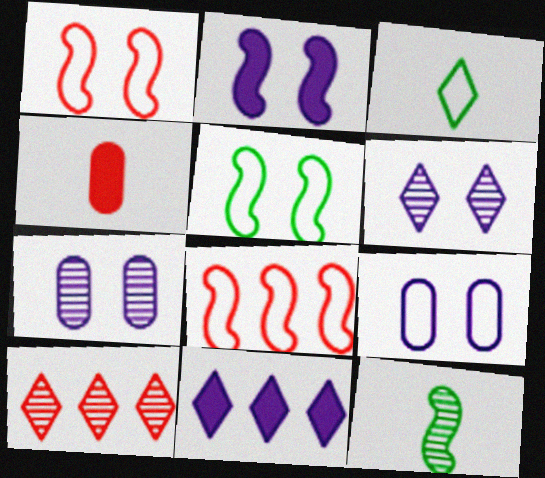[[1, 4, 10], 
[2, 6, 9], 
[2, 8, 12], 
[3, 8, 9], 
[7, 10, 12]]